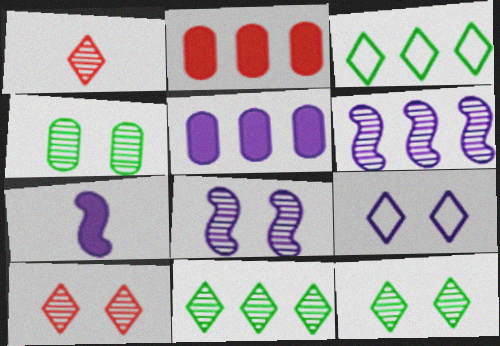[[1, 4, 6], 
[2, 3, 6], 
[4, 8, 10]]